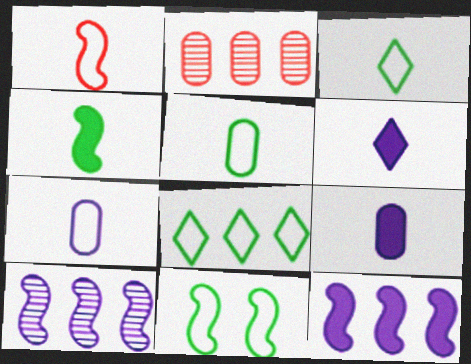[[1, 3, 7], 
[2, 6, 11], 
[2, 8, 12], 
[5, 8, 11]]